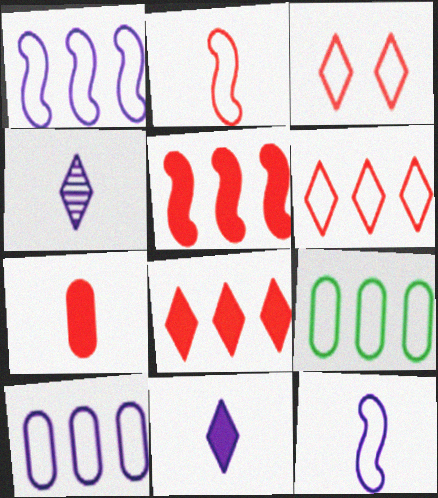[[1, 6, 9], 
[3, 9, 12]]